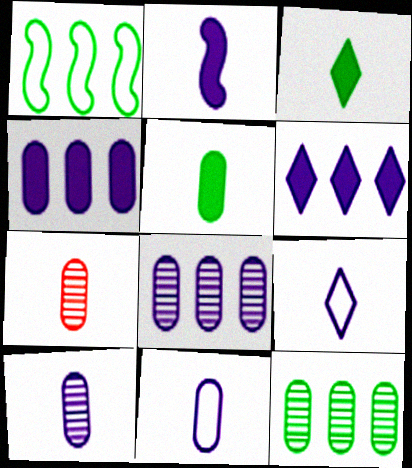[[2, 9, 10], 
[5, 7, 11]]